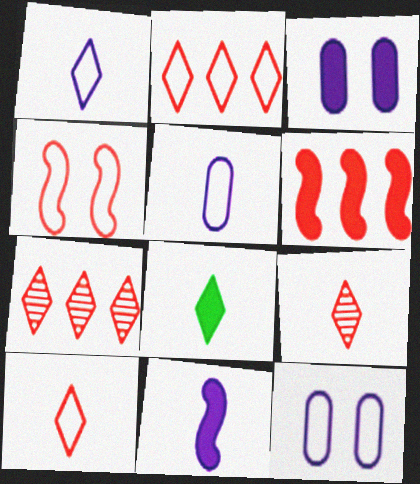[[1, 8, 9], 
[3, 6, 8]]